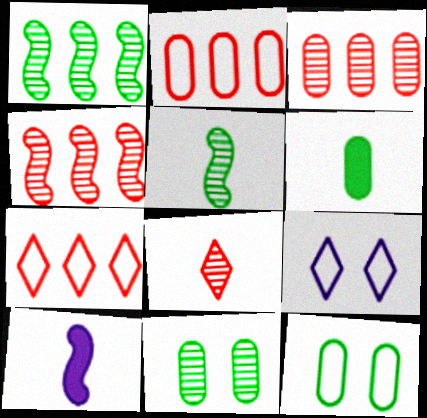[[4, 6, 9], 
[7, 10, 11]]